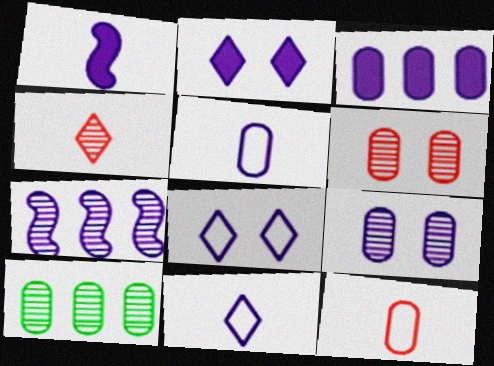[[1, 2, 3], 
[2, 5, 7], 
[3, 5, 9]]